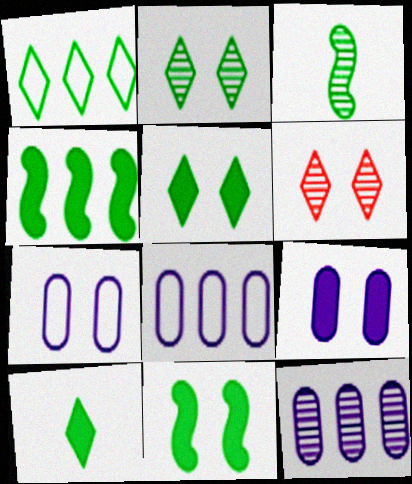[[1, 2, 10], 
[3, 6, 12], 
[6, 7, 11]]